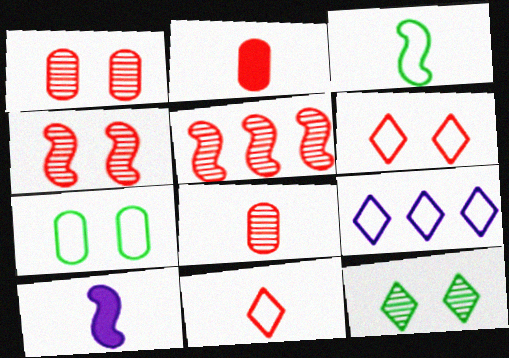[[2, 5, 6]]